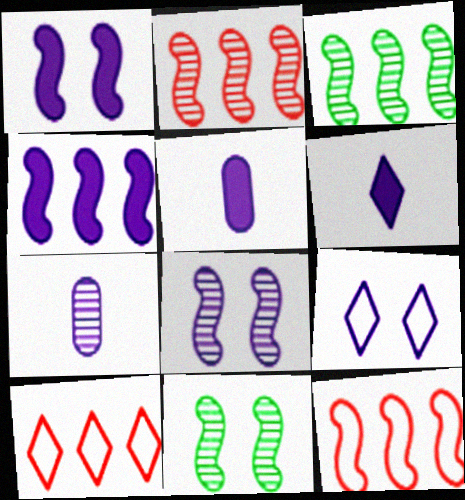[[3, 4, 12], 
[4, 7, 9], 
[5, 10, 11]]